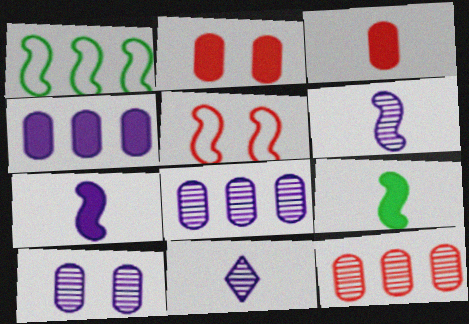[[1, 2, 11]]